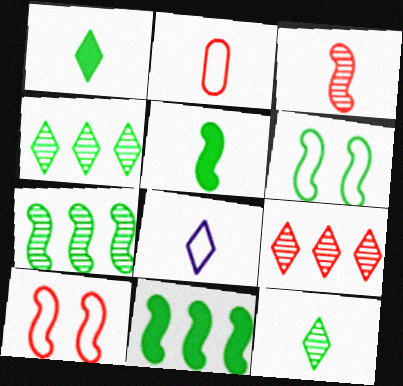[[5, 6, 7]]